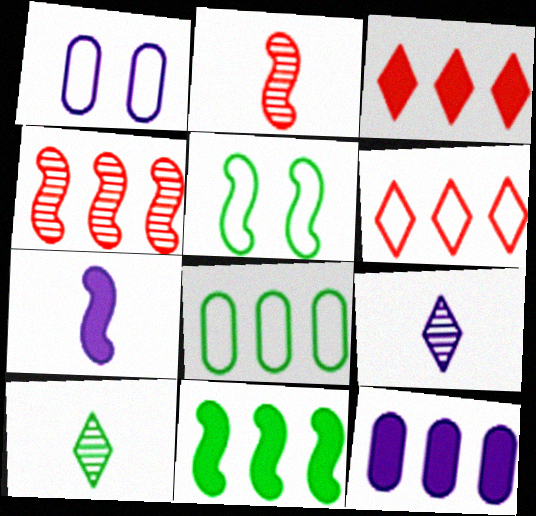[[3, 11, 12], 
[4, 5, 7]]